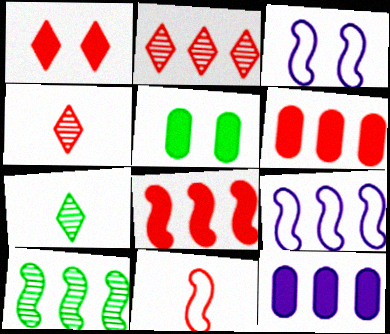[[3, 6, 7], 
[4, 5, 9], 
[8, 9, 10]]